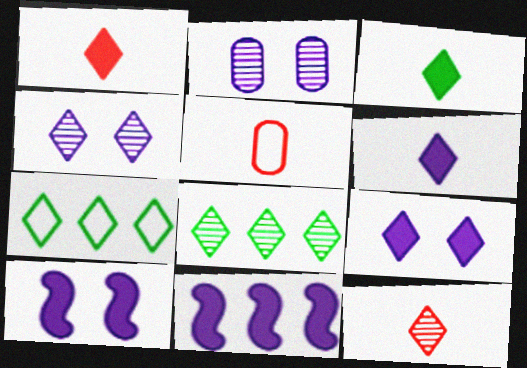[[1, 3, 6], 
[1, 4, 7], 
[4, 8, 12], 
[5, 8, 10], 
[7, 9, 12]]